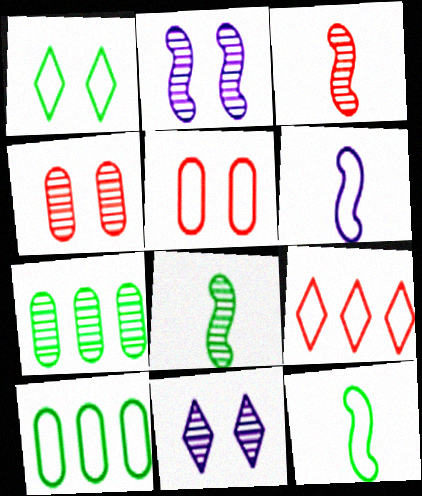[[1, 10, 12], 
[3, 7, 11]]